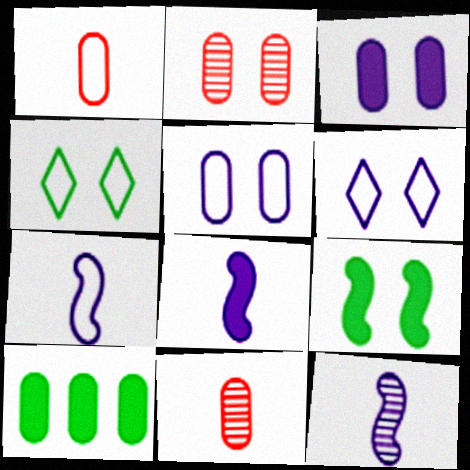[[2, 6, 9], 
[5, 10, 11], 
[7, 8, 12]]